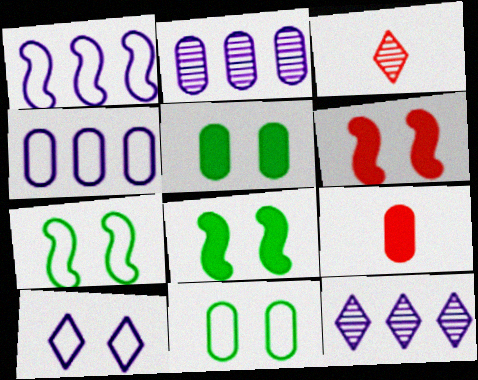[[1, 3, 5], 
[2, 9, 11], 
[3, 4, 8], 
[7, 9, 12]]